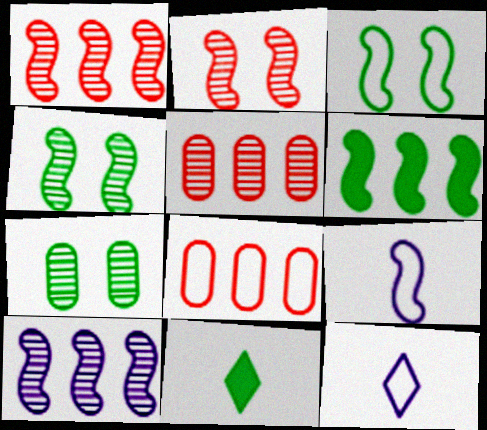[[2, 6, 9], 
[3, 8, 12]]